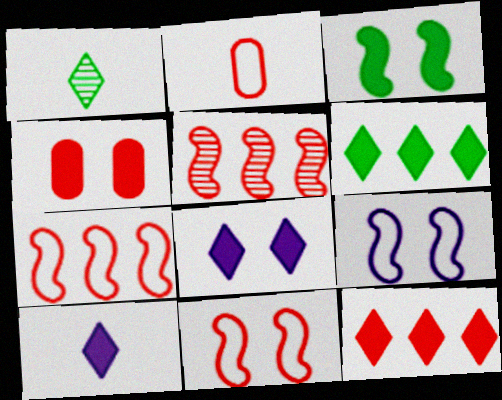[[3, 4, 8]]